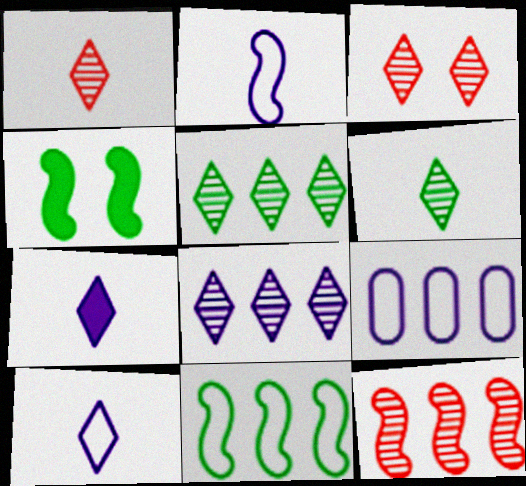[[1, 4, 9], 
[2, 4, 12], 
[3, 6, 8]]